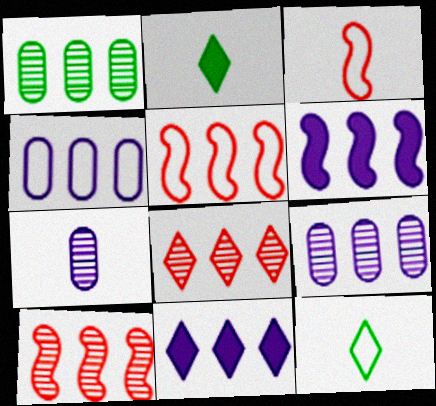[[1, 5, 11], 
[2, 3, 7]]